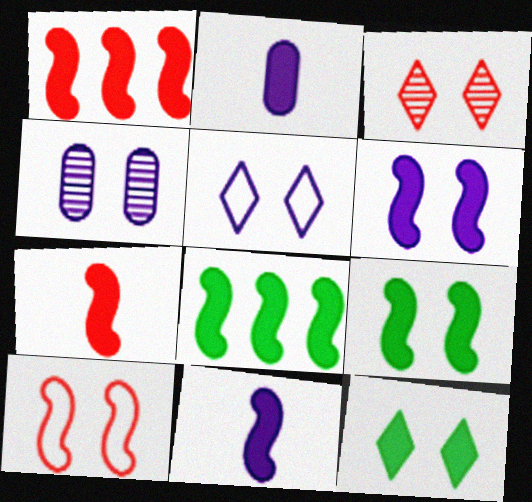[[1, 2, 12], 
[1, 9, 11], 
[3, 5, 12], 
[4, 5, 6], 
[4, 10, 12], 
[6, 7, 8]]